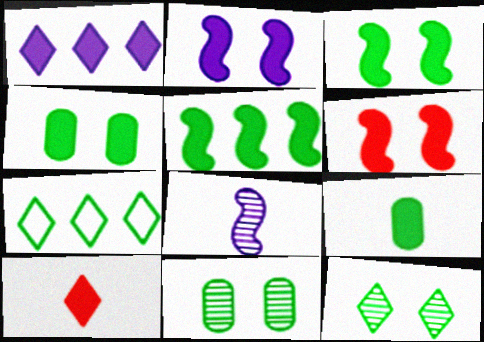[[1, 6, 9], 
[2, 3, 6]]